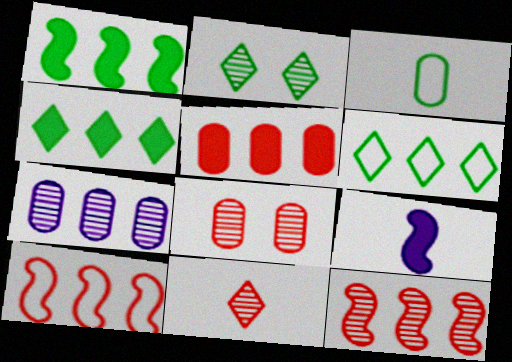[[1, 2, 3], 
[3, 9, 11], 
[4, 7, 10], 
[6, 8, 9], 
[8, 11, 12]]